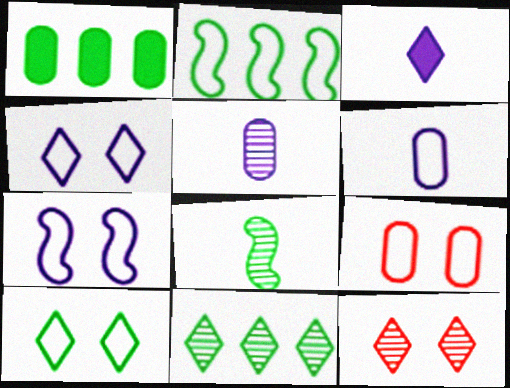[[1, 2, 11], 
[1, 5, 9], 
[1, 8, 10], 
[7, 9, 10]]